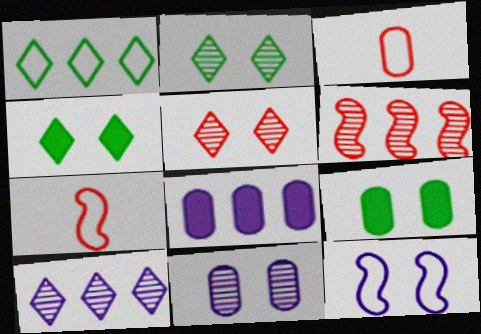[[1, 3, 12], 
[1, 6, 8], 
[2, 7, 8], 
[5, 9, 12], 
[7, 9, 10]]